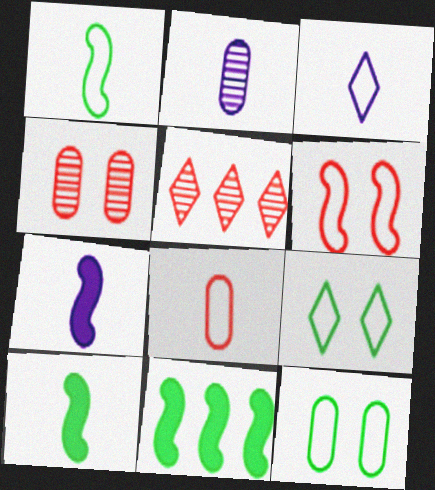[[1, 3, 8], 
[2, 3, 7], 
[3, 4, 11], 
[5, 7, 12]]